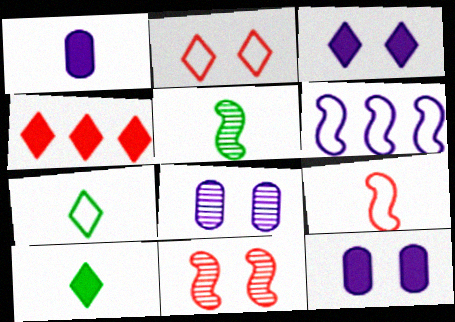[[3, 4, 10]]